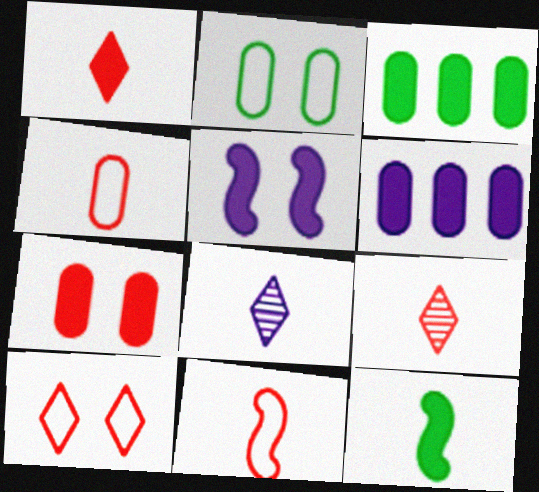[[1, 3, 5], 
[4, 8, 12]]